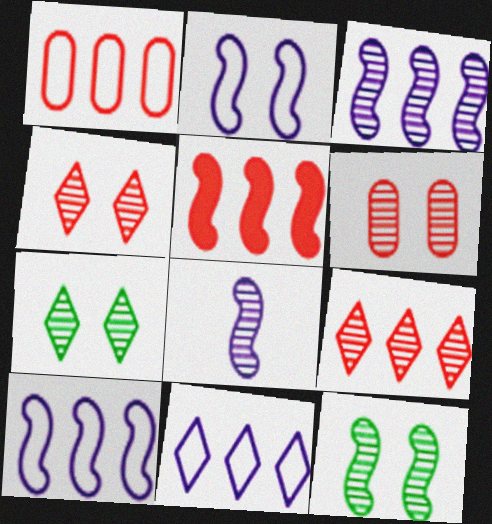[[1, 5, 9]]